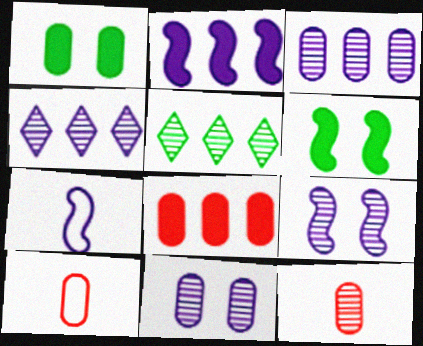[[1, 3, 10], 
[2, 7, 9], 
[4, 6, 10], 
[5, 9, 12]]